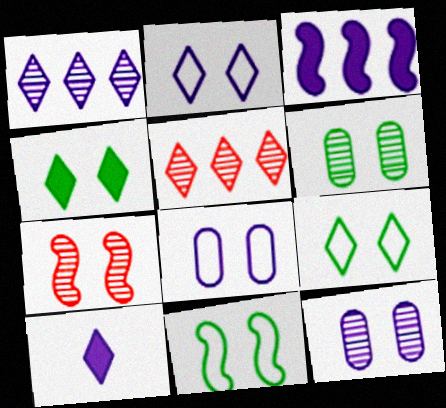[[1, 2, 10], 
[4, 6, 11], 
[4, 7, 8], 
[5, 9, 10]]